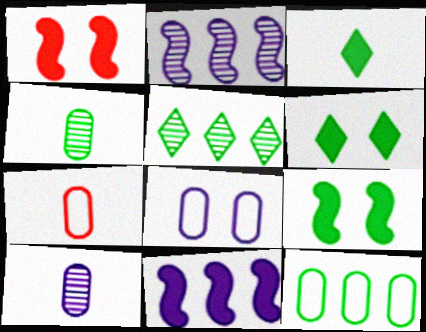[[2, 6, 7], 
[7, 8, 12]]